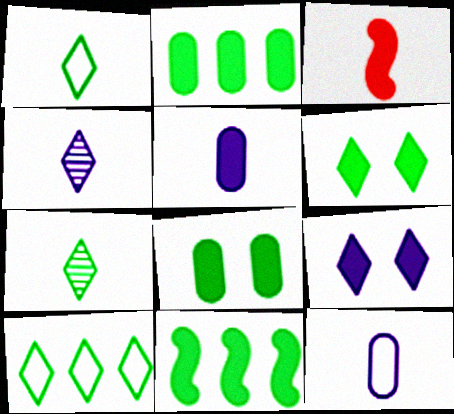[[2, 3, 9], 
[3, 7, 12], 
[6, 7, 10]]